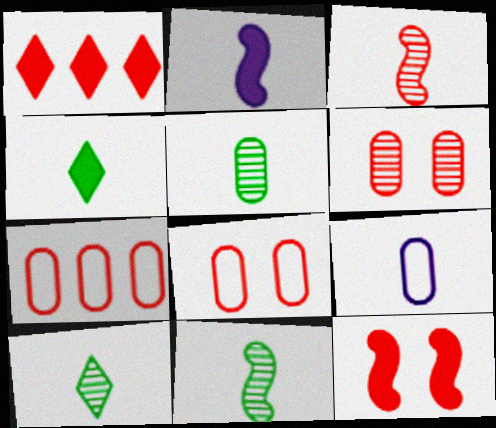[[1, 3, 8], 
[3, 4, 9], 
[5, 10, 11]]